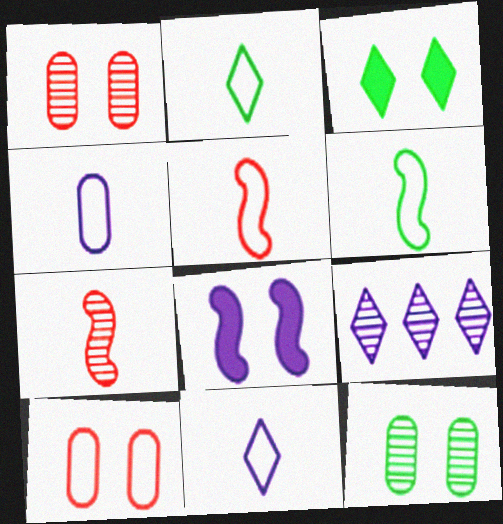[[2, 4, 5], 
[4, 8, 9], 
[7, 9, 12]]